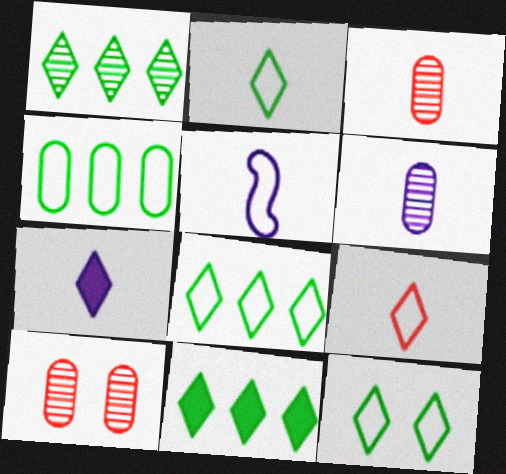[[1, 8, 11], 
[2, 8, 12], 
[5, 6, 7], 
[5, 10, 11]]